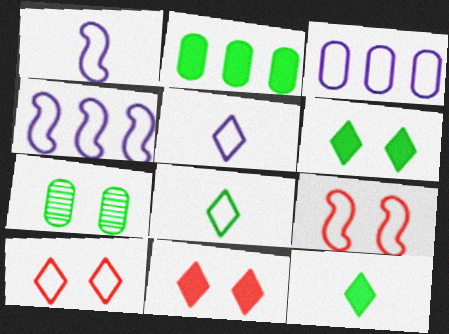[[3, 8, 9]]